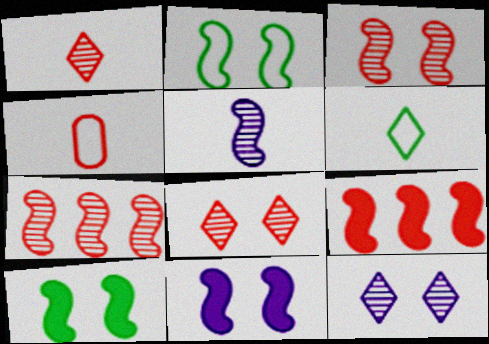[[2, 3, 11], 
[2, 5, 9], 
[4, 8, 9]]